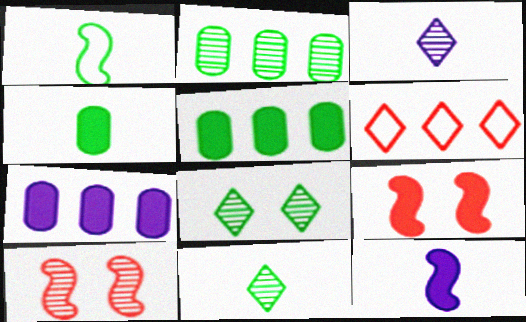[[1, 4, 11], 
[1, 5, 8], 
[2, 3, 10]]